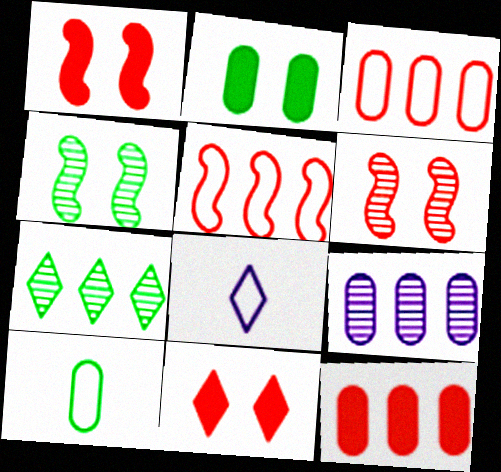[[4, 8, 12], 
[7, 8, 11]]